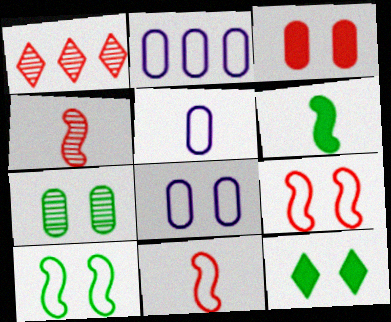[[1, 3, 11], 
[1, 6, 8], 
[2, 4, 12], 
[2, 5, 8], 
[3, 7, 8], 
[7, 10, 12]]